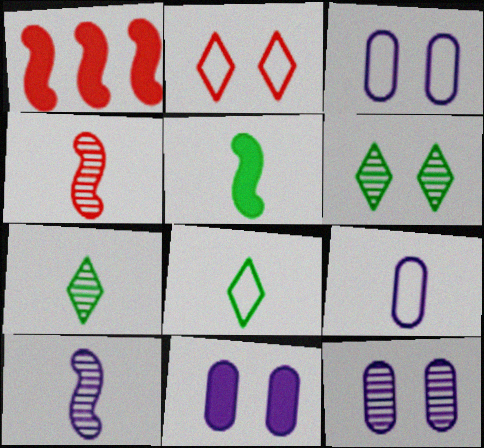[[1, 3, 7], 
[1, 6, 9], 
[1, 8, 12], 
[3, 11, 12]]